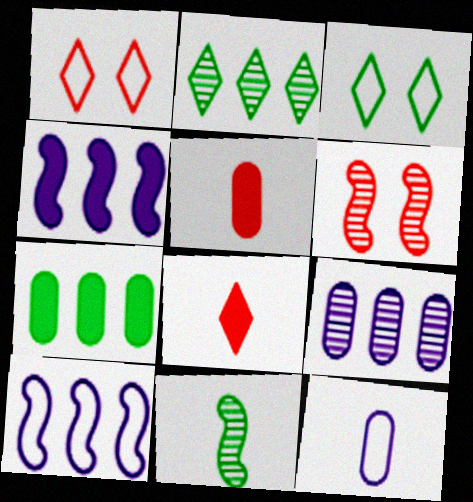[[3, 7, 11], 
[8, 11, 12]]